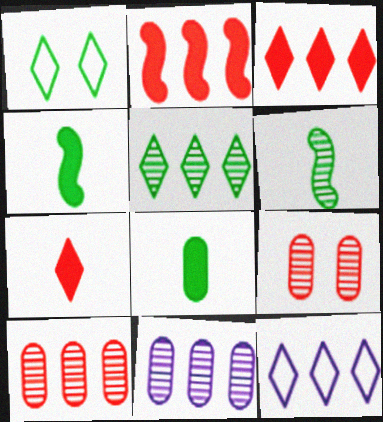[[3, 5, 12], 
[4, 9, 12]]